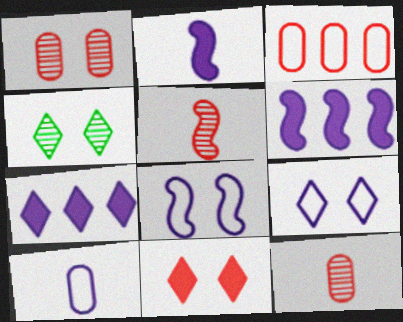[[2, 3, 4], 
[3, 5, 11], 
[4, 9, 11]]